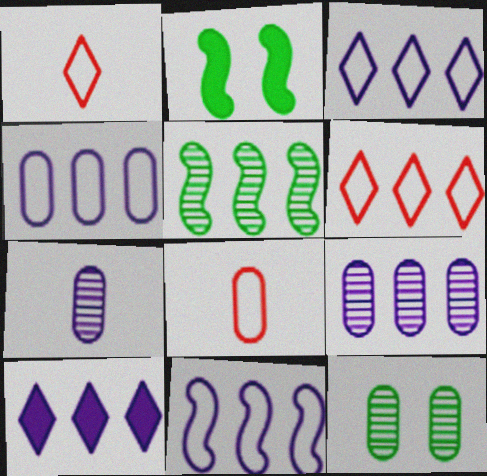[[1, 2, 9], 
[2, 6, 7], 
[3, 4, 11], 
[9, 10, 11]]